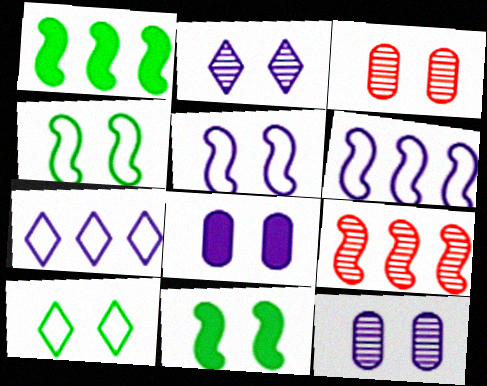[[1, 6, 9], 
[2, 5, 8]]